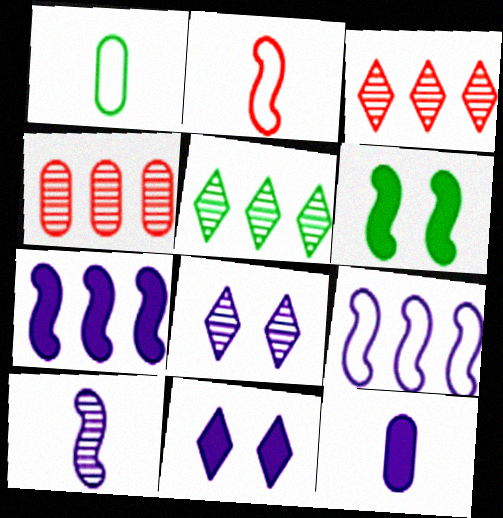[[1, 5, 6], 
[7, 11, 12], 
[8, 9, 12]]